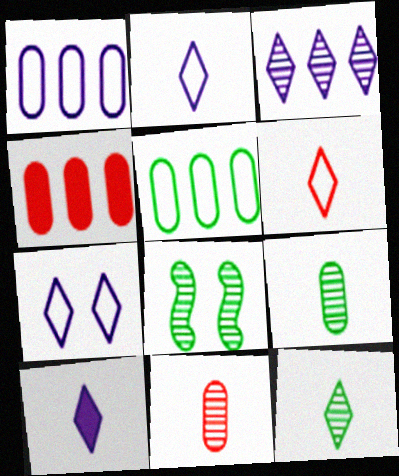[[2, 4, 8], 
[3, 7, 10], 
[3, 8, 11], 
[6, 10, 12]]